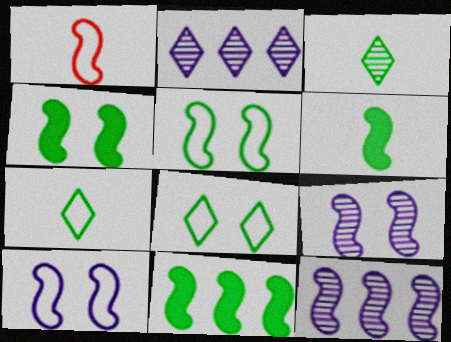[[1, 4, 12], 
[1, 9, 11], 
[4, 6, 11]]